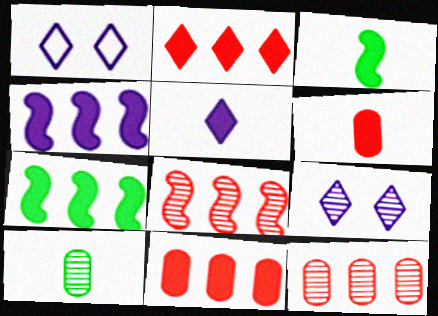[[1, 3, 12], 
[3, 5, 6], 
[8, 9, 10]]